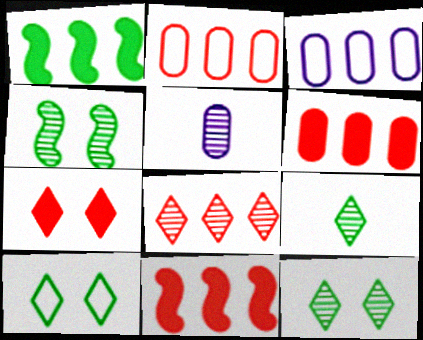[[1, 3, 8], 
[2, 8, 11], 
[4, 5, 8], 
[5, 10, 11]]